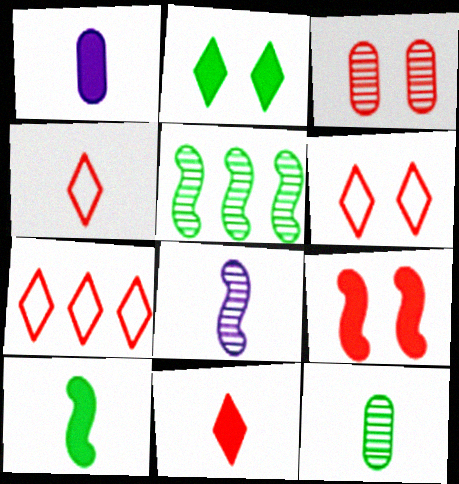[[1, 5, 6], 
[1, 10, 11], 
[3, 6, 9], 
[4, 6, 7]]